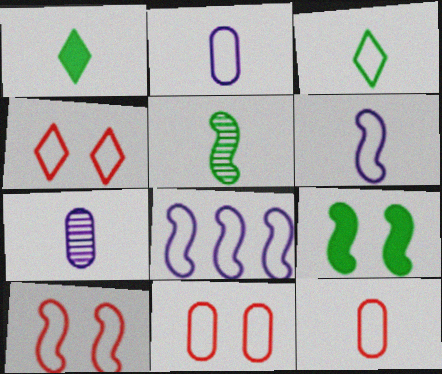[[3, 6, 12], 
[3, 8, 11], 
[4, 10, 11]]